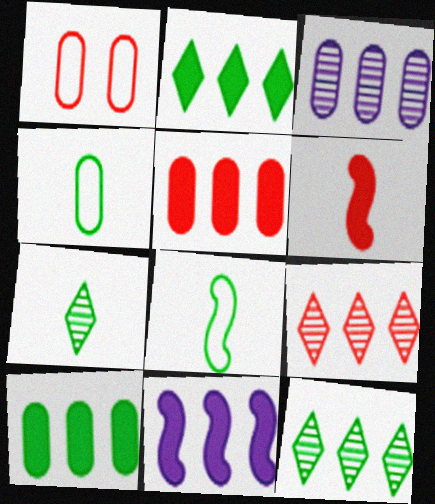[[1, 6, 9], 
[1, 7, 11], 
[2, 5, 11]]